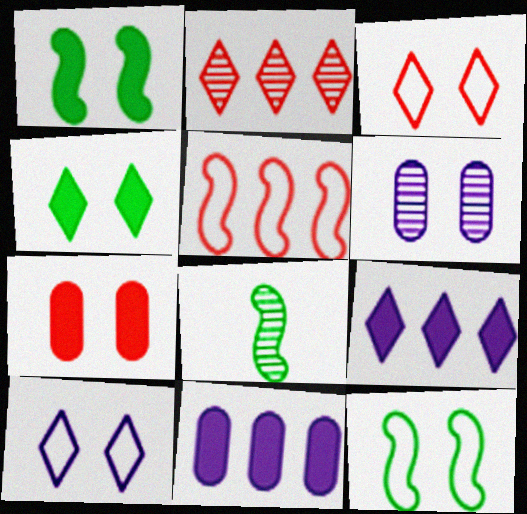[[1, 3, 6], 
[2, 6, 8], 
[3, 8, 11]]